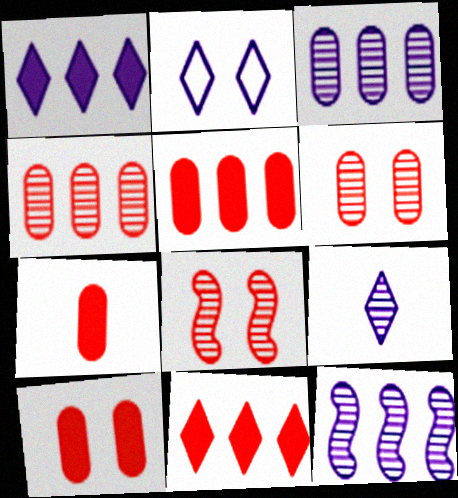[[1, 2, 9], 
[5, 7, 10]]